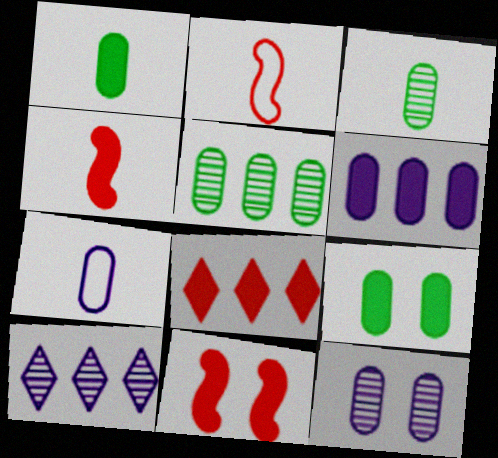[[2, 9, 10], 
[6, 7, 12]]